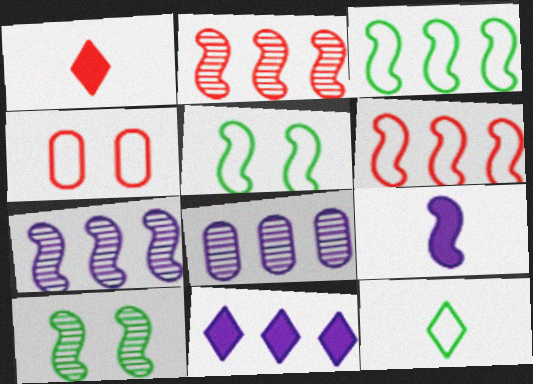[[1, 2, 4], 
[1, 5, 8], 
[2, 5, 9], 
[6, 9, 10]]